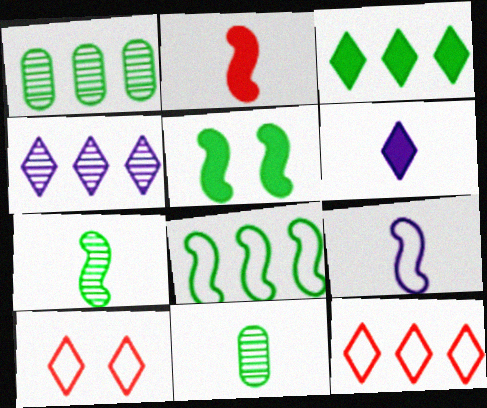[[1, 3, 8], 
[2, 7, 9], 
[3, 4, 12], 
[5, 7, 8]]